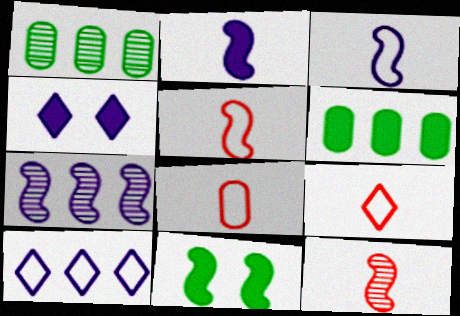[[1, 4, 5], 
[5, 7, 11], 
[5, 8, 9]]